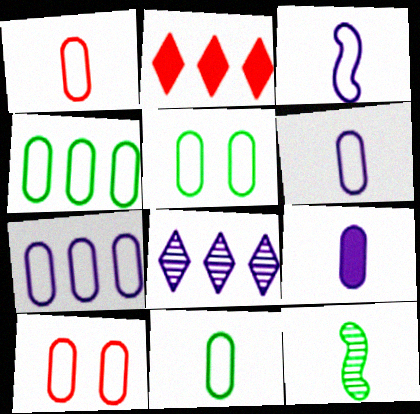[[1, 5, 7], 
[1, 6, 11], 
[4, 5, 11], 
[4, 6, 10], 
[7, 10, 11]]